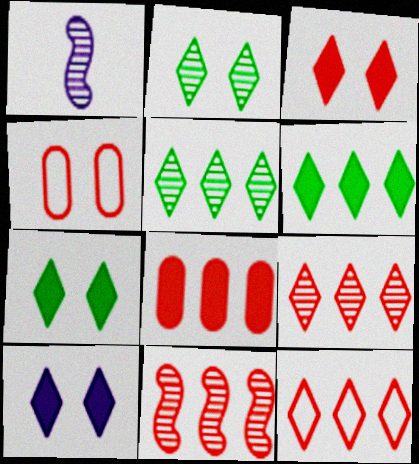[[1, 4, 6], 
[3, 7, 10], 
[8, 11, 12]]